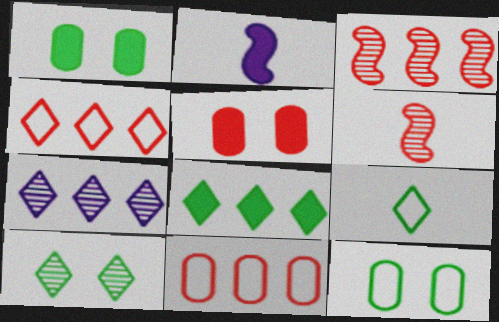[[2, 5, 8], 
[2, 10, 11], 
[4, 5, 6], 
[4, 7, 8], 
[8, 9, 10]]